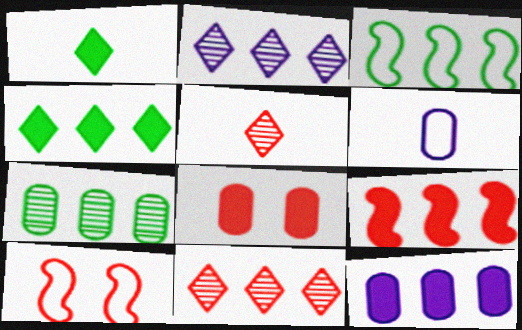[[3, 4, 7], 
[3, 11, 12], 
[4, 9, 12], 
[6, 7, 8]]